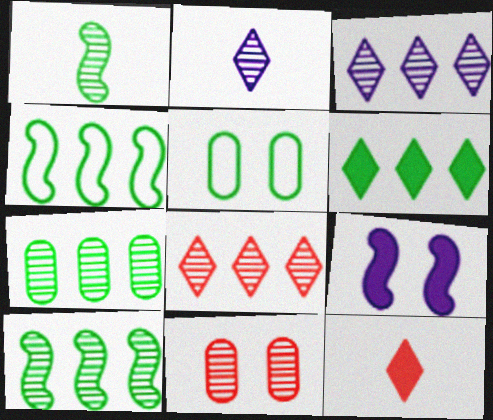[[1, 3, 11], 
[1, 5, 6], 
[2, 10, 11], 
[4, 6, 7]]